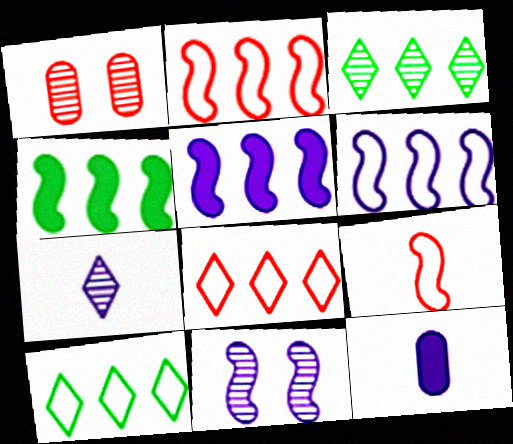[[4, 9, 11]]